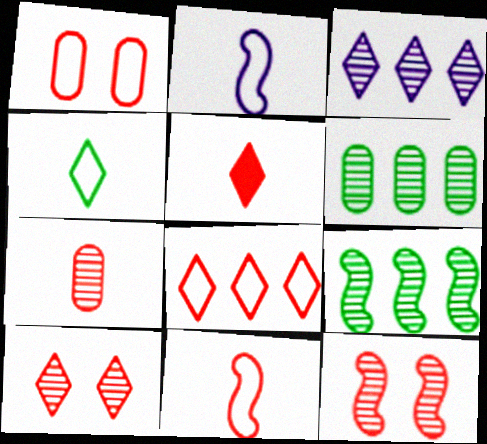[[1, 8, 11], 
[5, 7, 11], 
[5, 8, 10]]